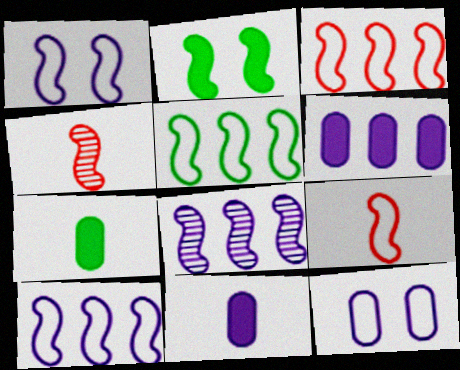[[1, 5, 9], 
[2, 4, 10], 
[2, 8, 9], 
[3, 5, 10]]